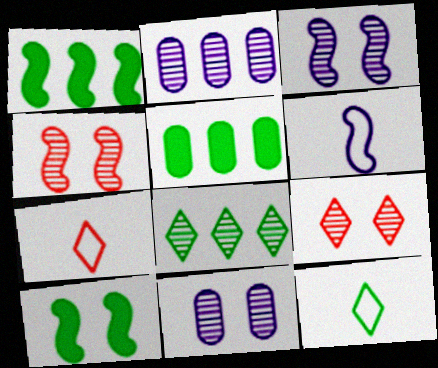[[1, 4, 6], 
[1, 7, 11], 
[2, 7, 10], 
[3, 5, 7], 
[5, 6, 9]]